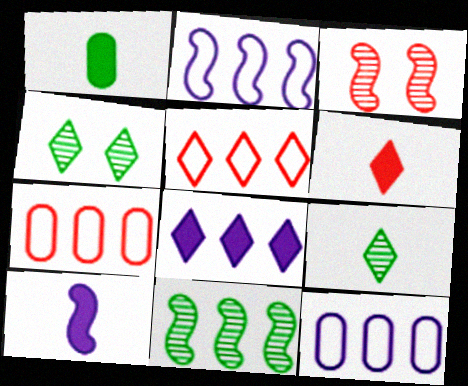[[1, 6, 10], 
[3, 6, 7], 
[4, 7, 10], 
[7, 8, 11]]